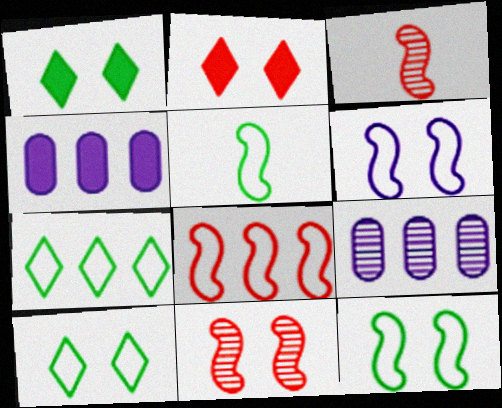[[2, 5, 9], 
[3, 4, 10], 
[5, 6, 8]]